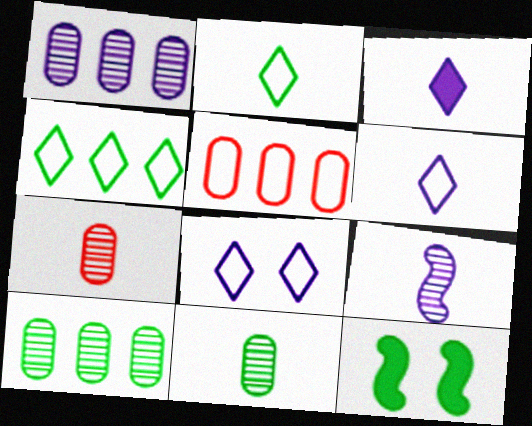[[2, 10, 12], 
[4, 11, 12]]